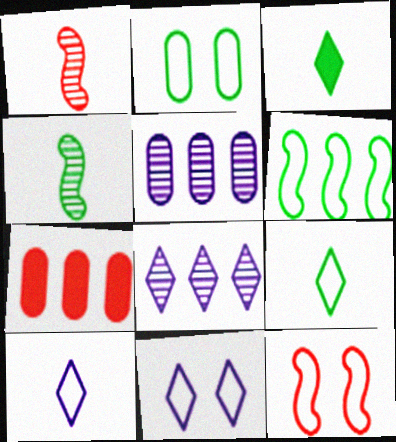[[2, 6, 9], 
[2, 11, 12], 
[3, 5, 12], 
[4, 7, 11], 
[6, 7, 8]]